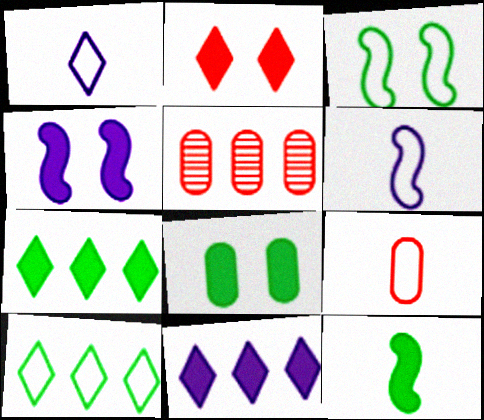[[2, 4, 8], 
[7, 8, 12]]